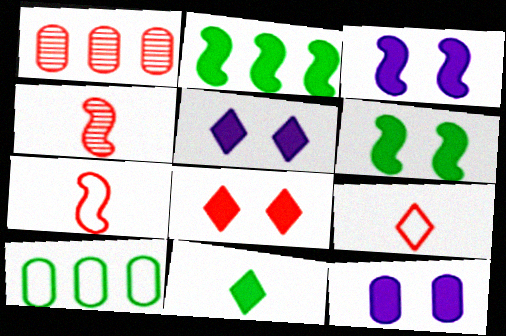[[1, 7, 8], 
[3, 5, 12], 
[4, 5, 10], 
[6, 8, 12]]